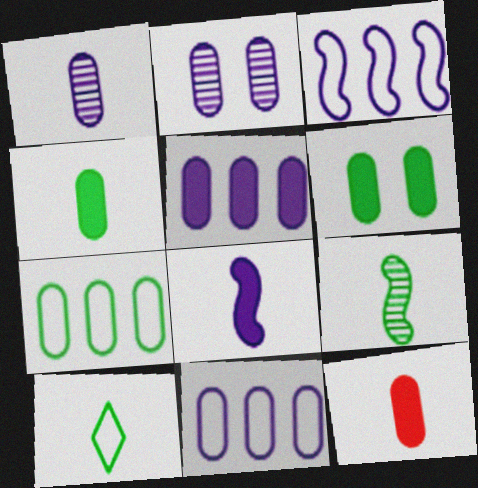[[2, 7, 12], 
[4, 9, 10], 
[5, 6, 12]]